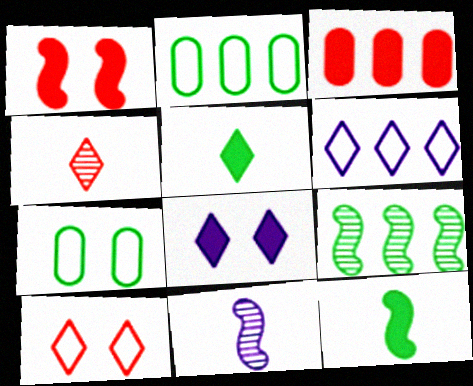[[3, 6, 9], 
[3, 8, 12], 
[5, 7, 9]]